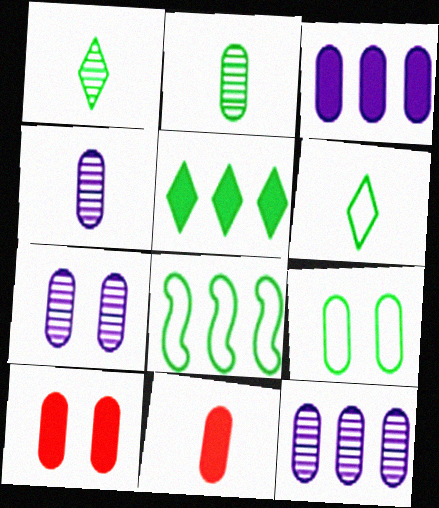[[4, 7, 12], 
[6, 8, 9], 
[7, 9, 10], 
[9, 11, 12]]